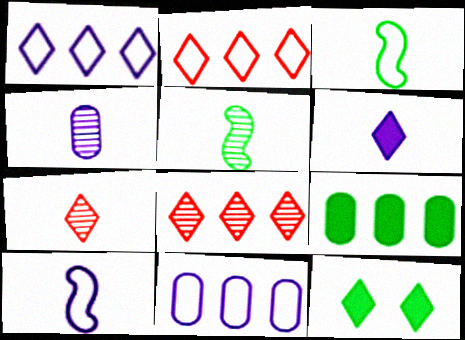[[1, 7, 12], 
[4, 5, 7], 
[4, 6, 10]]